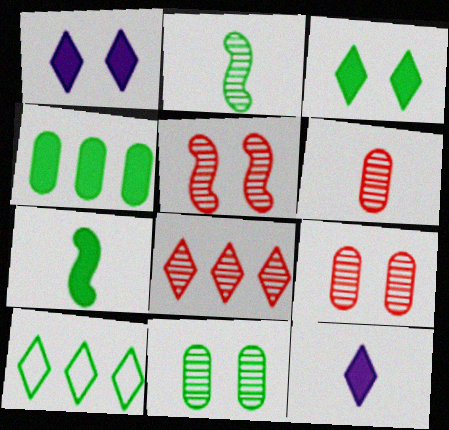[[3, 4, 7], 
[5, 6, 8], 
[7, 10, 11]]